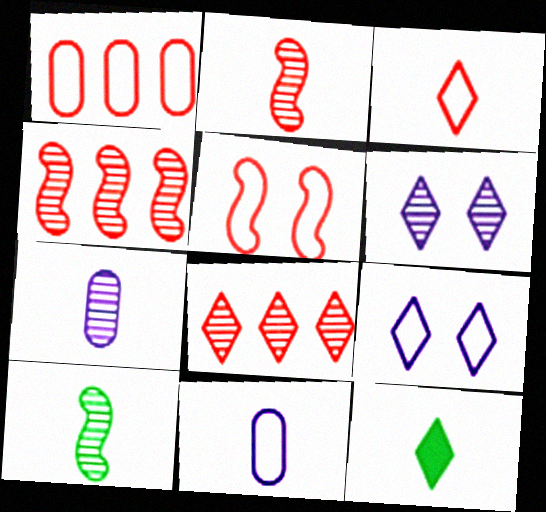[[1, 3, 5], 
[2, 11, 12], 
[8, 9, 12]]